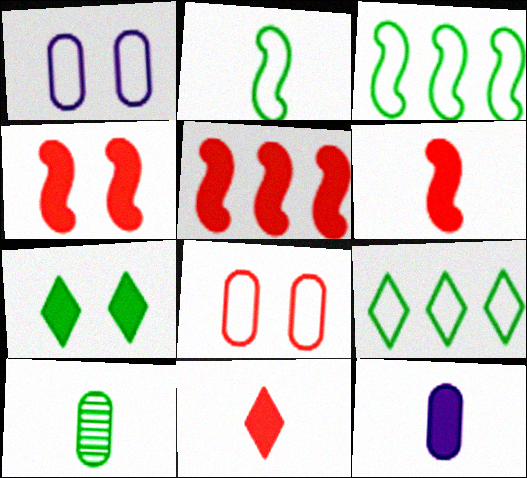[[3, 7, 10], 
[4, 5, 6], 
[5, 7, 12]]